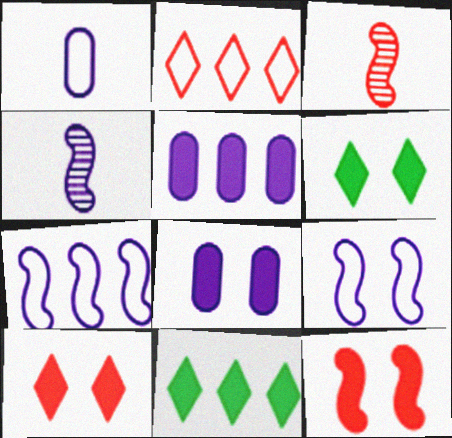[[6, 8, 12]]